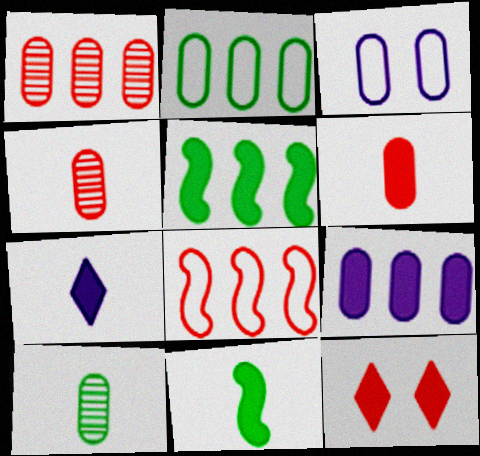[[1, 2, 9], 
[4, 8, 12], 
[6, 7, 11], 
[9, 11, 12]]